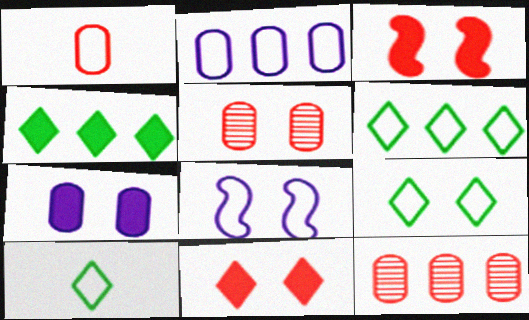[[1, 6, 8], 
[6, 9, 10]]